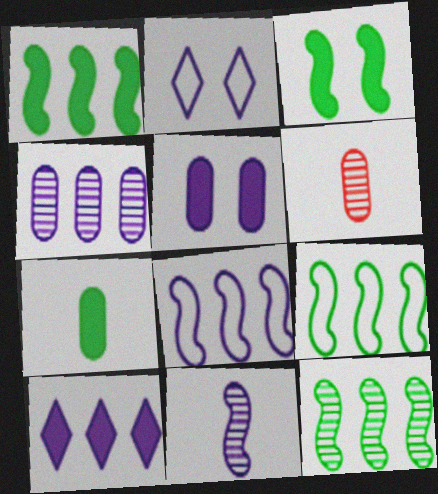[[1, 2, 6], 
[1, 9, 12], 
[4, 8, 10]]